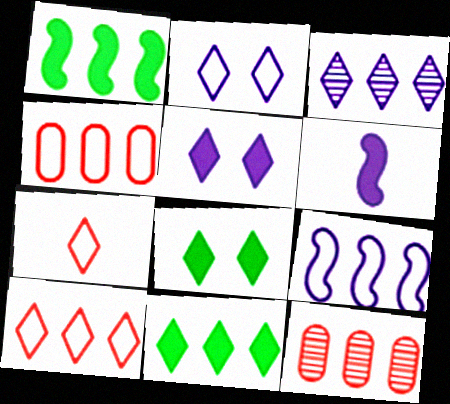[[1, 3, 4], 
[3, 7, 8], 
[3, 10, 11], 
[9, 11, 12]]